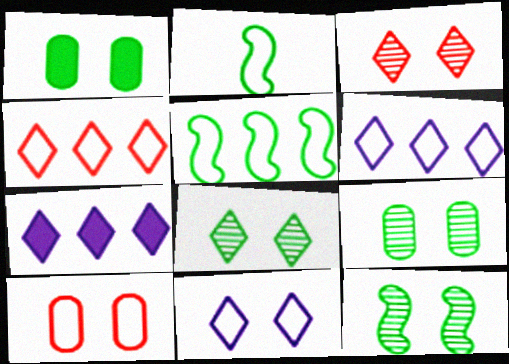[[2, 6, 10], 
[8, 9, 12]]